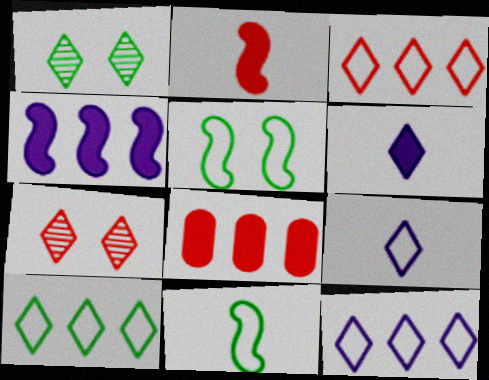[[1, 3, 6], 
[3, 10, 12], 
[6, 7, 10]]